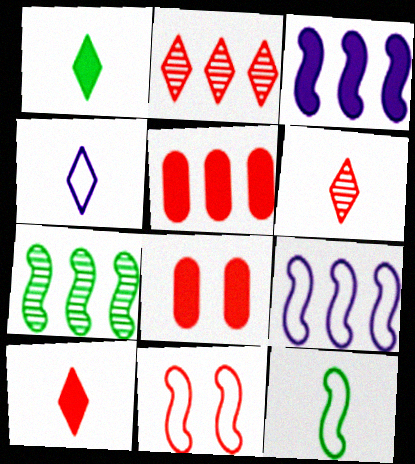[[1, 3, 8], 
[1, 4, 6], 
[4, 7, 8], 
[5, 6, 11], 
[9, 11, 12]]